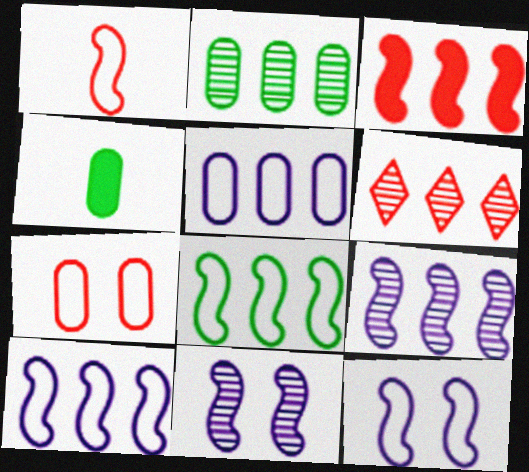[[1, 8, 12], 
[2, 6, 9], 
[3, 8, 9], 
[4, 6, 12]]